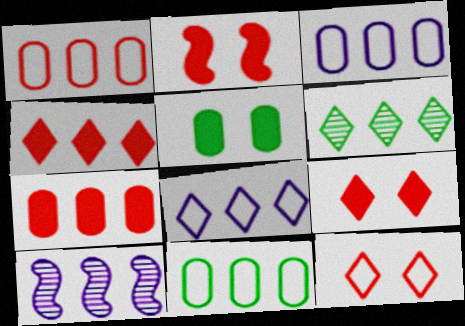[[1, 3, 11], 
[4, 6, 8], 
[4, 10, 11]]